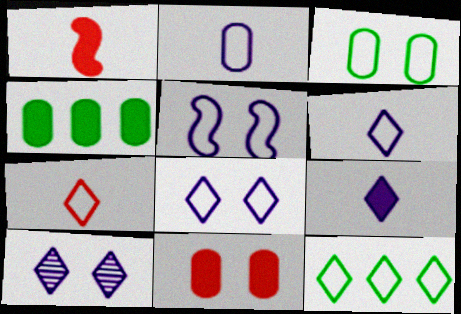[[7, 8, 12]]